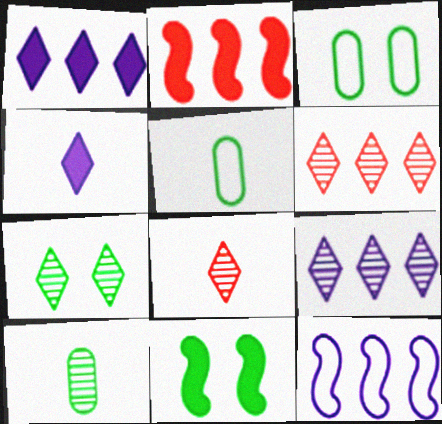[[3, 7, 11], 
[7, 8, 9]]